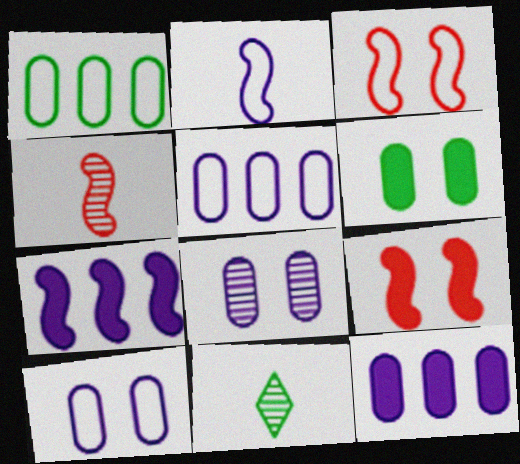[[3, 11, 12], 
[5, 9, 11]]